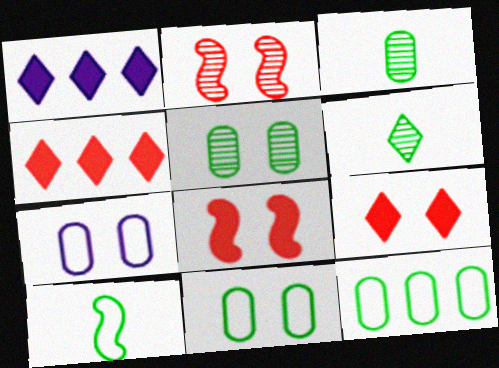[]